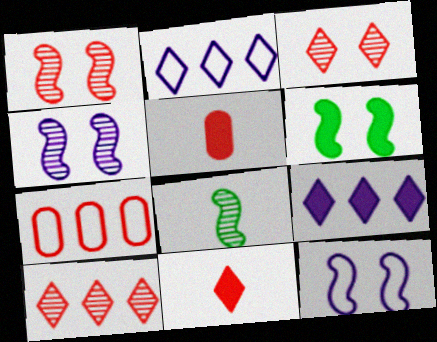[[1, 6, 12], 
[1, 7, 11], 
[5, 6, 9]]